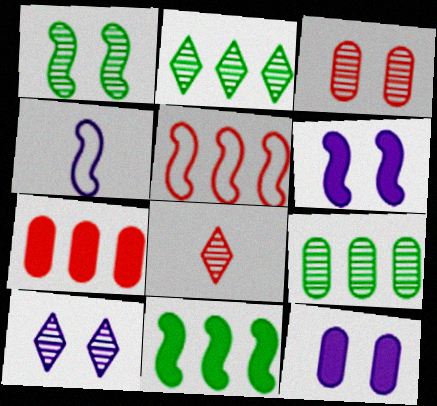[[1, 3, 10], 
[2, 8, 10]]